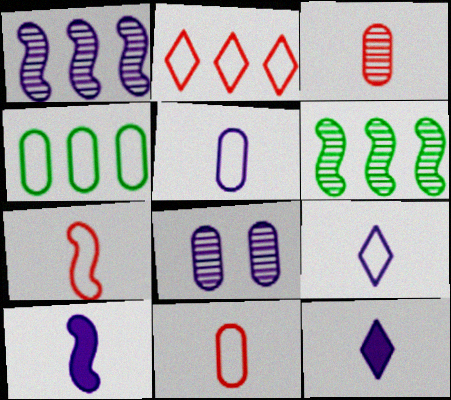[]